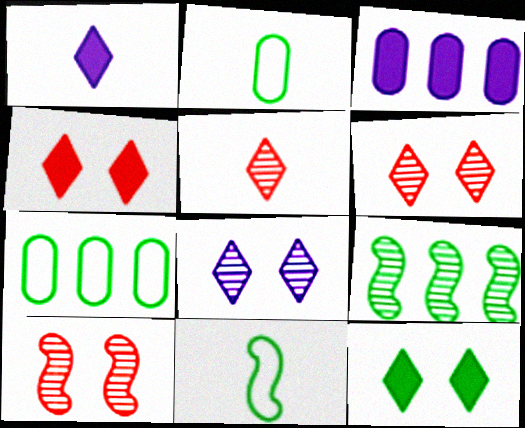[[1, 7, 10], 
[2, 9, 12], 
[3, 6, 11]]